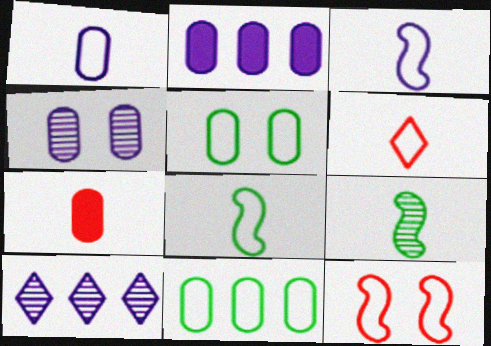[[1, 2, 4], 
[1, 6, 8], 
[4, 7, 11]]